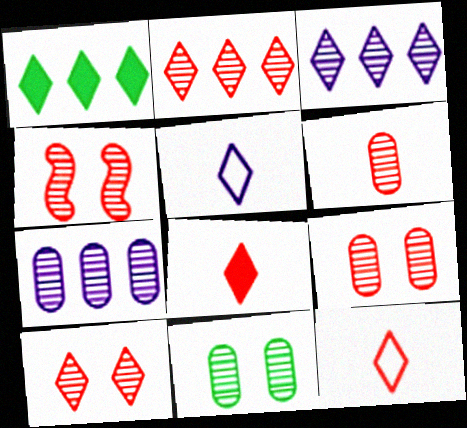[[1, 5, 10], 
[2, 4, 6], 
[4, 9, 10], 
[6, 7, 11]]